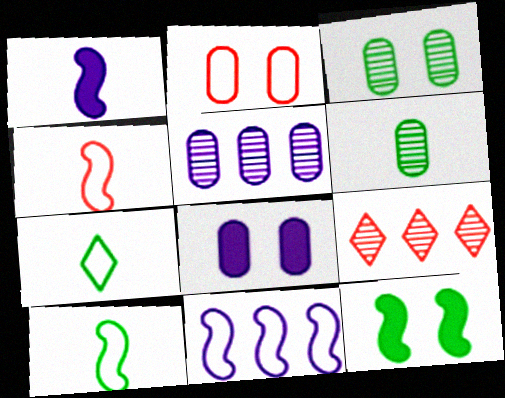[[2, 3, 8], 
[2, 7, 11], 
[8, 9, 10]]